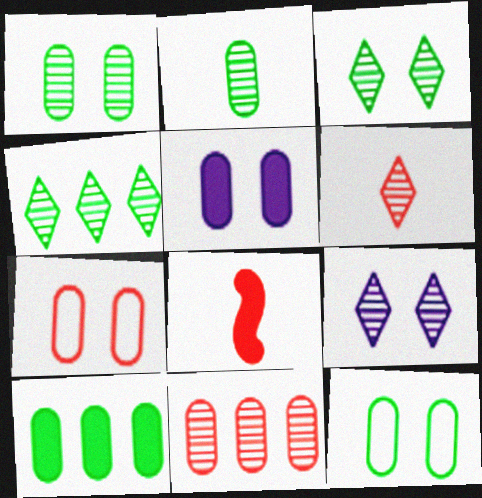[[1, 5, 7], 
[2, 10, 12], 
[4, 6, 9]]